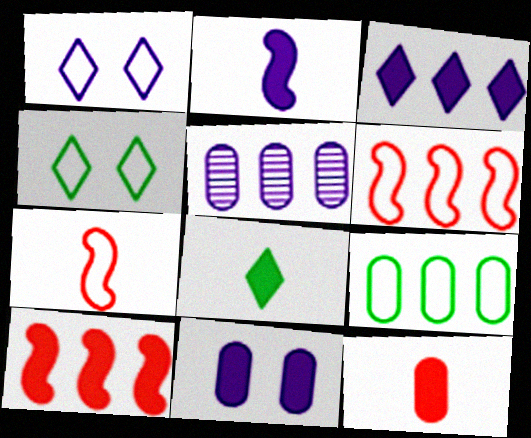[[1, 2, 5], 
[1, 7, 9], 
[2, 3, 11], 
[2, 8, 12], 
[8, 10, 11]]